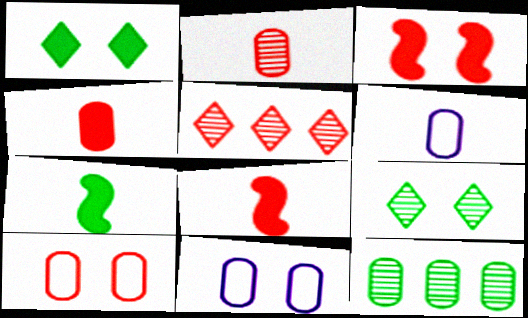[[3, 9, 11], 
[4, 11, 12], 
[5, 7, 11], 
[5, 8, 10]]